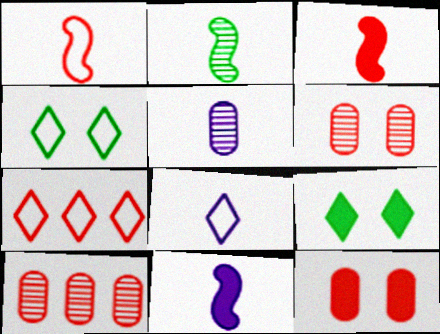[[1, 2, 11], 
[3, 6, 7], 
[4, 7, 8], 
[4, 10, 11], 
[5, 8, 11]]